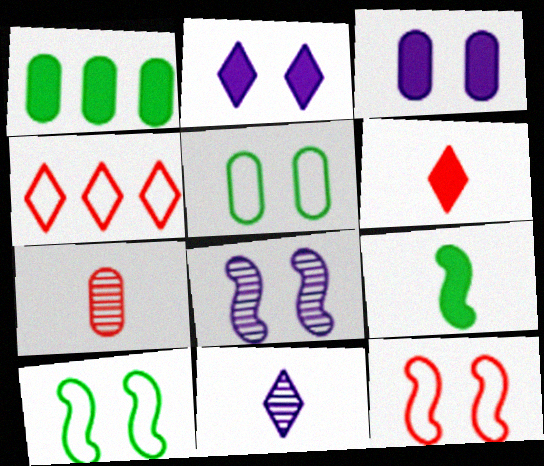[[1, 11, 12]]